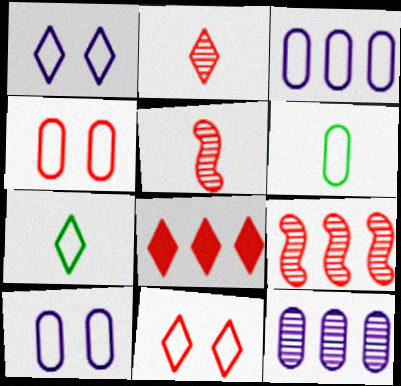[[2, 8, 11], 
[3, 4, 6], 
[4, 5, 8]]